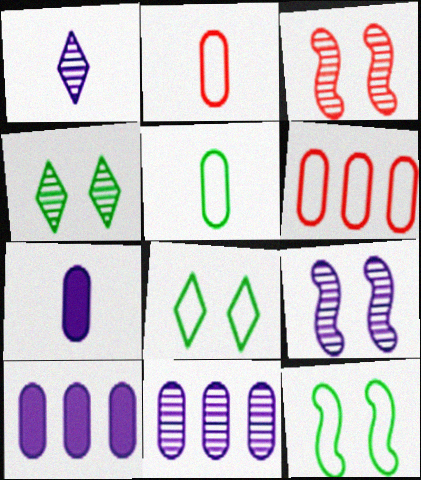[[1, 9, 11]]